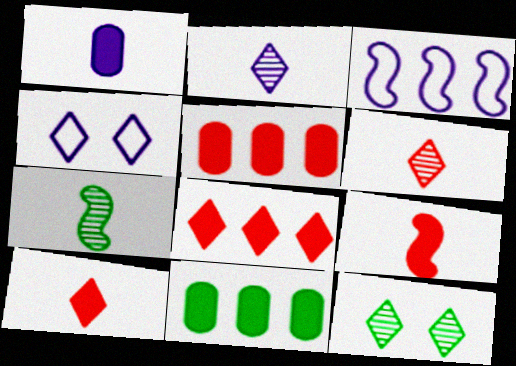[[4, 5, 7]]